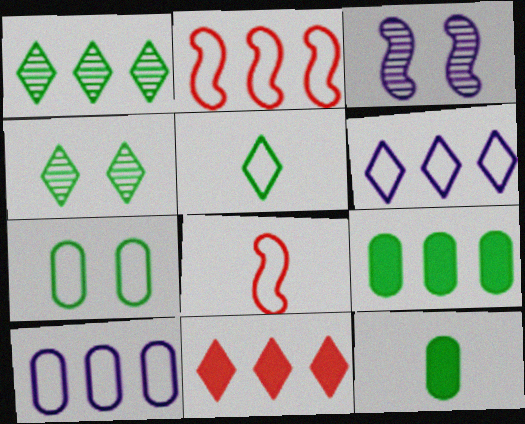[[1, 6, 11], 
[6, 7, 8]]